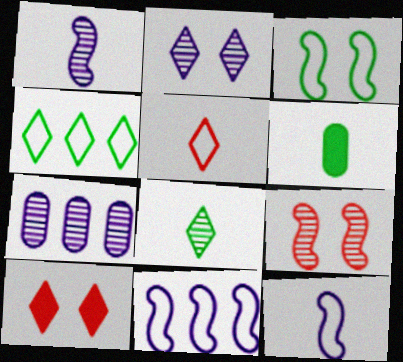[[1, 2, 7], 
[1, 5, 6], 
[7, 8, 9]]